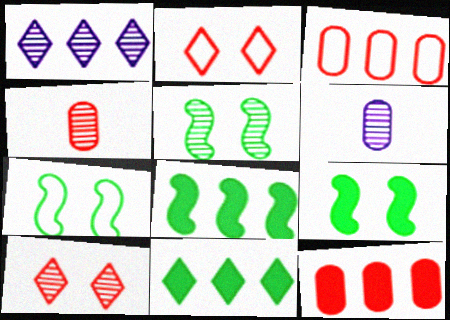[[1, 3, 8], 
[1, 4, 5], 
[2, 6, 8], 
[5, 7, 9]]